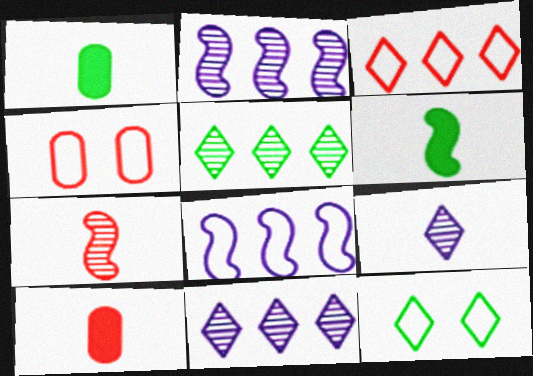[[2, 10, 12], 
[4, 6, 11]]